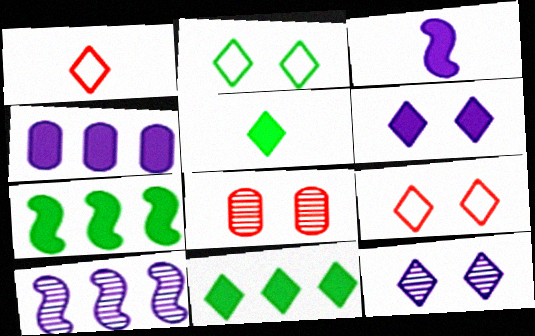[[1, 11, 12], 
[3, 4, 6]]